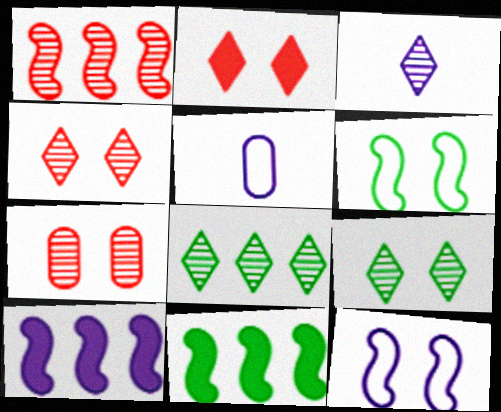[[3, 4, 8], 
[4, 5, 11]]